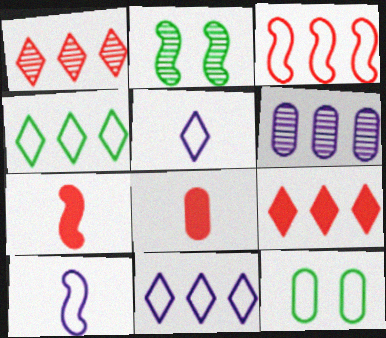[[2, 8, 11], 
[3, 5, 12], 
[6, 8, 12]]